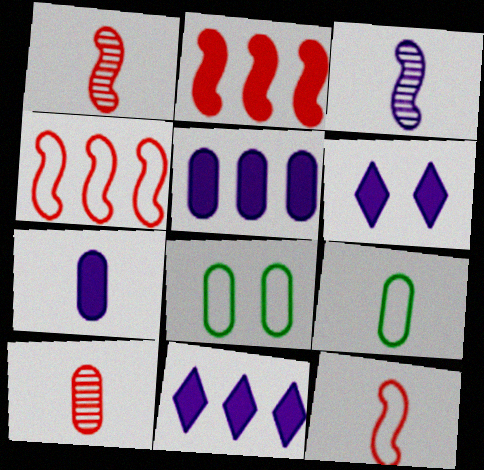[[1, 8, 11], 
[5, 8, 10], 
[7, 9, 10]]